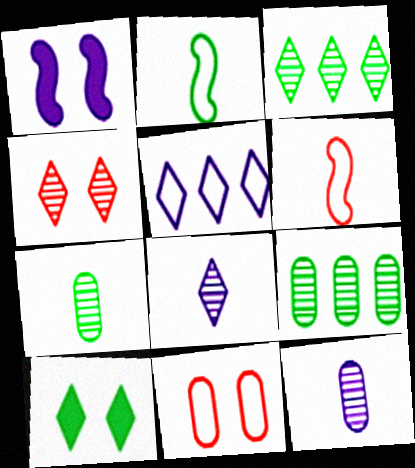[[1, 5, 12], 
[2, 5, 11], 
[2, 9, 10], 
[3, 4, 8]]